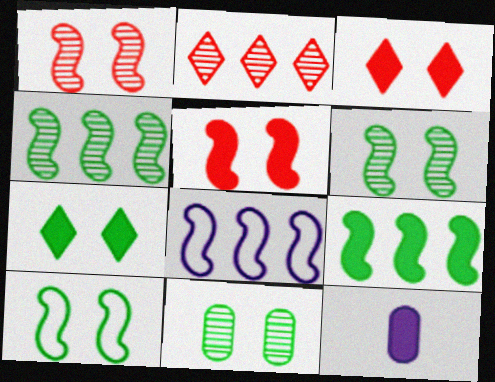[[2, 10, 12], 
[3, 9, 12], 
[7, 10, 11]]